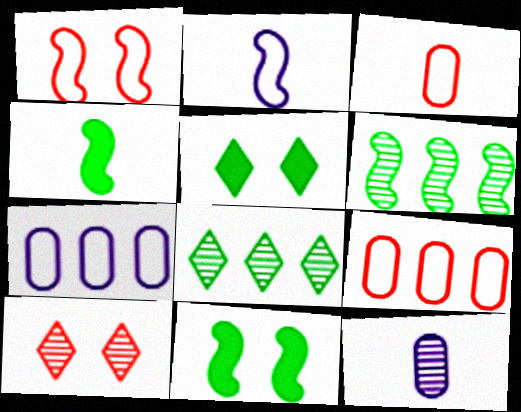[[4, 7, 10], 
[6, 10, 12]]